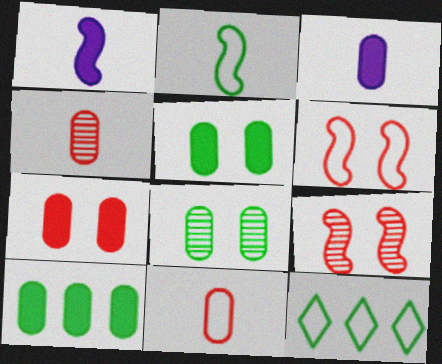[[3, 7, 10], 
[3, 9, 12]]